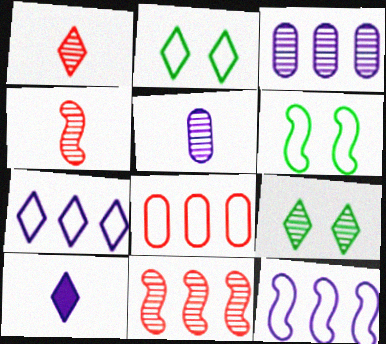[[3, 4, 9], 
[5, 9, 11]]